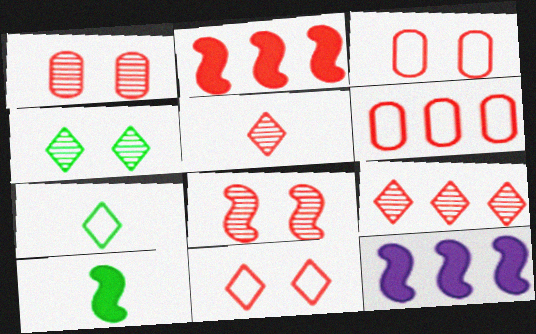[[1, 7, 12], 
[2, 3, 5], 
[2, 6, 9]]